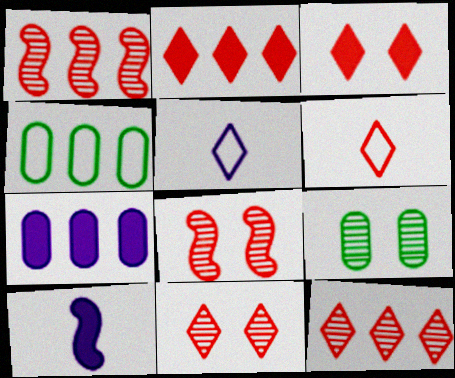[[2, 6, 11], 
[3, 6, 12], 
[4, 10, 11]]